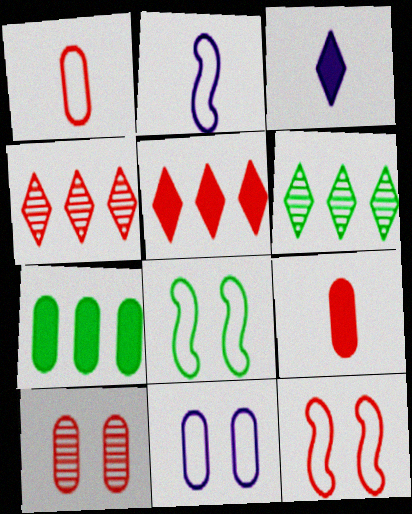[[4, 9, 12]]